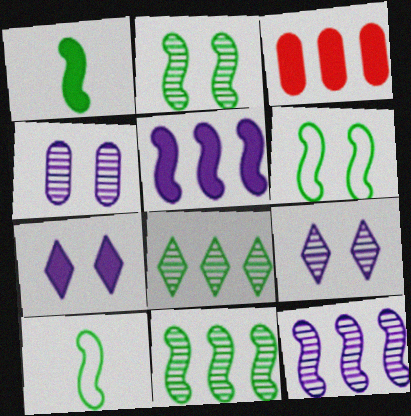[[1, 3, 7], 
[1, 6, 11], 
[3, 9, 10]]